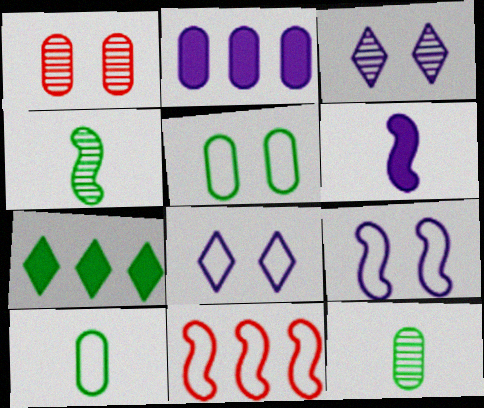[[1, 2, 10], 
[4, 5, 7], 
[8, 10, 11]]